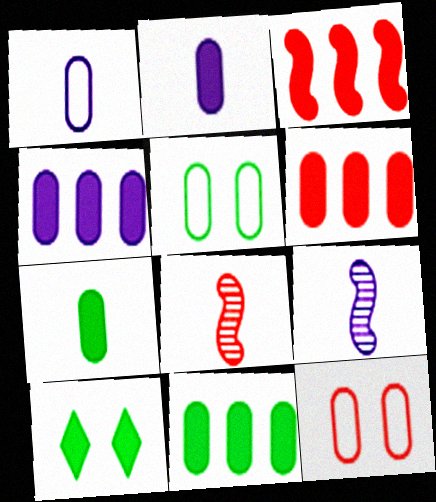[[2, 3, 10], 
[4, 6, 11]]